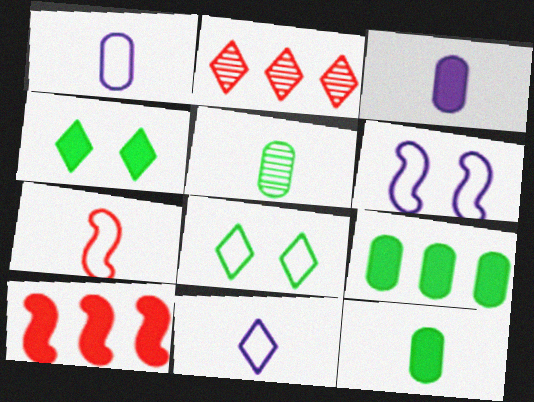[[2, 4, 11], 
[2, 6, 12], 
[3, 4, 10]]